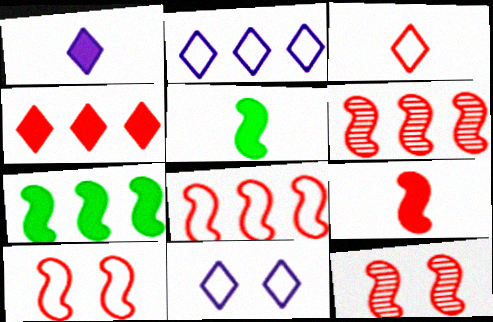[[6, 9, 10], 
[8, 9, 12]]